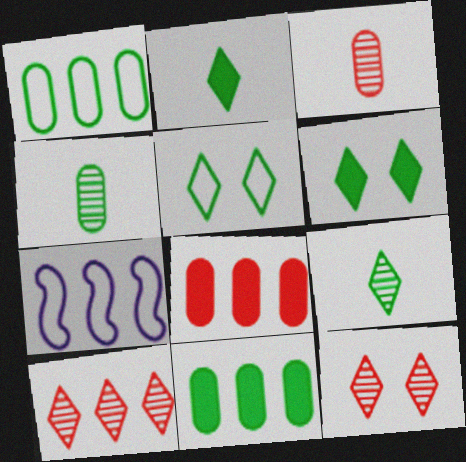[[3, 6, 7], 
[7, 10, 11]]